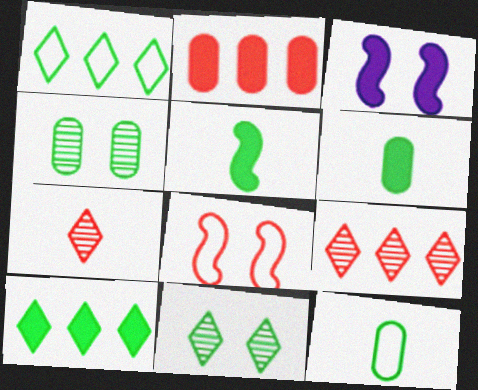[[1, 4, 5], 
[2, 7, 8], 
[3, 9, 12]]